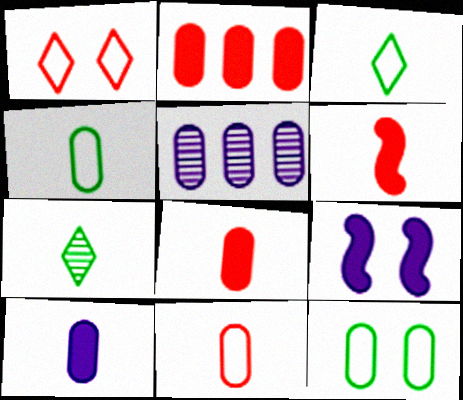[[5, 8, 12]]